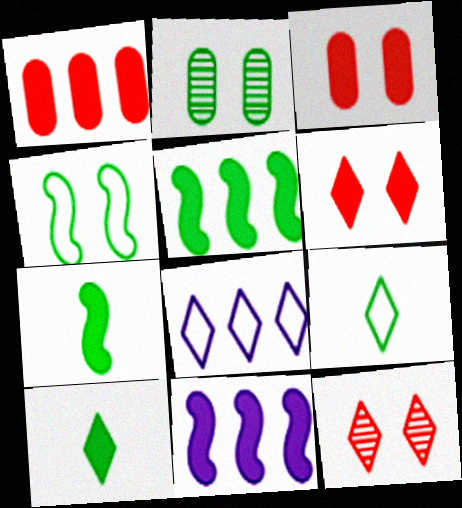[[2, 5, 9], 
[3, 10, 11], 
[8, 10, 12]]